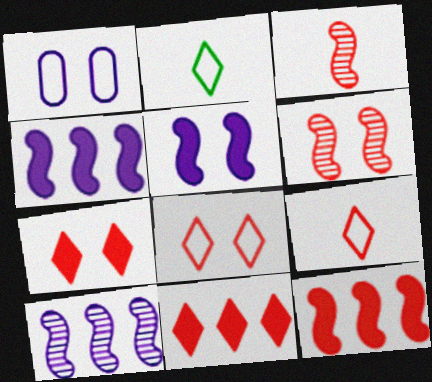[]